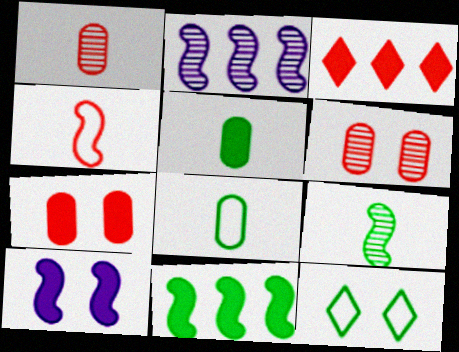[[3, 4, 6], 
[3, 5, 10], 
[6, 10, 12]]